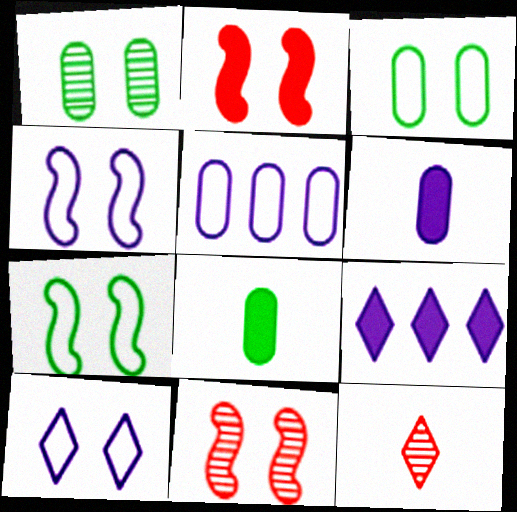[[1, 2, 10], 
[2, 8, 9]]